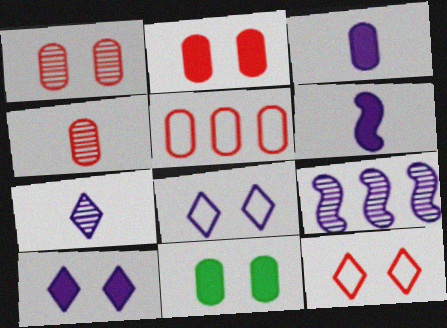[[2, 4, 5], 
[3, 8, 9]]